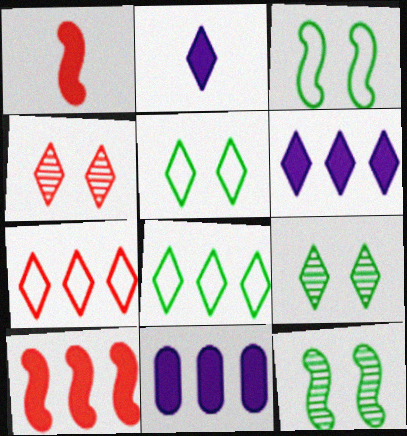[[2, 4, 8], 
[2, 7, 9]]